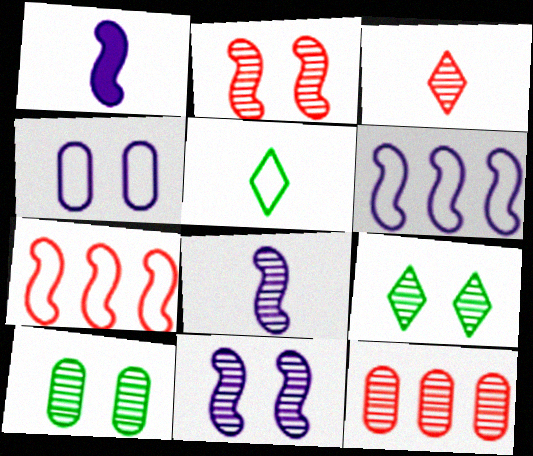[[1, 6, 11], 
[2, 3, 12], 
[4, 5, 7], 
[8, 9, 12]]